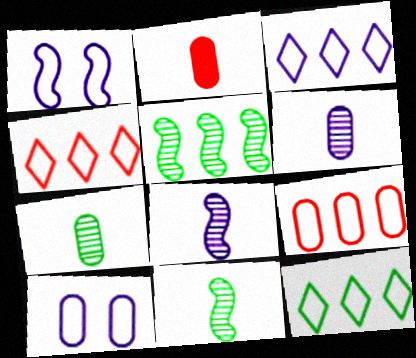[[3, 4, 12]]